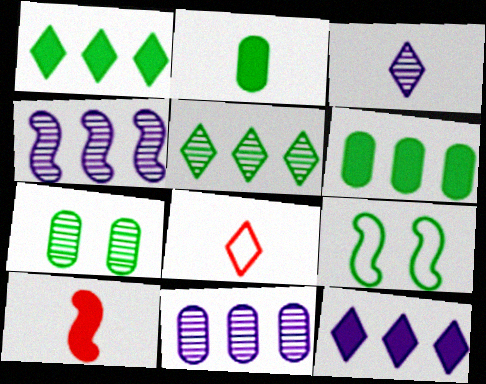[[2, 5, 9], 
[4, 9, 10]]